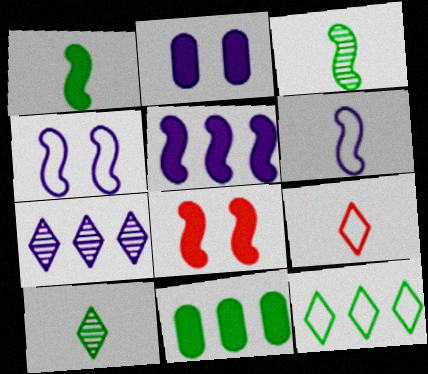[[1, 5, 8], 
[2, 6, 7]]